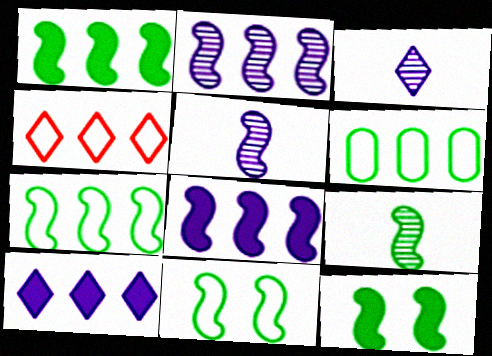[[1, 9, 11], 
[7, 9, 12]]